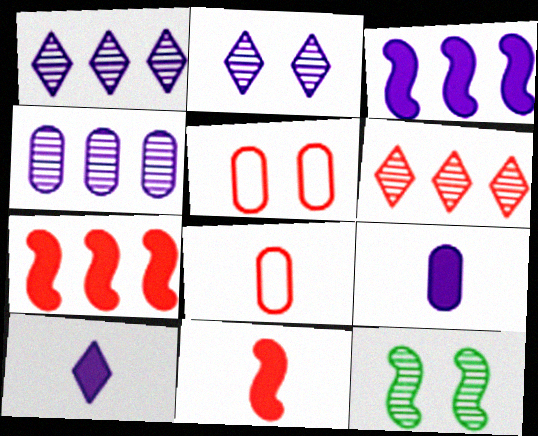[[5, 6, 11]]